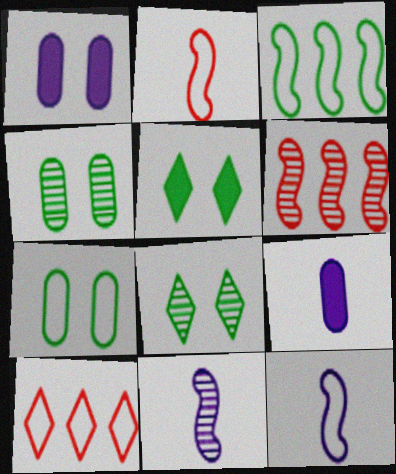[[7, 10, 12]]